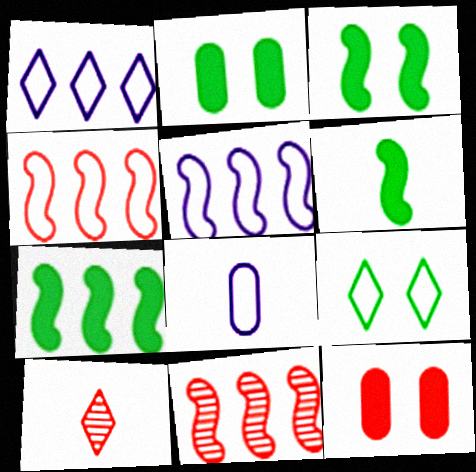[[2, 5, 10], 
[3, 6, 7], 
[4, 8, 9], 
[4, 10, 12], 
[5, 7, 11], 
[6, 8, 10]]